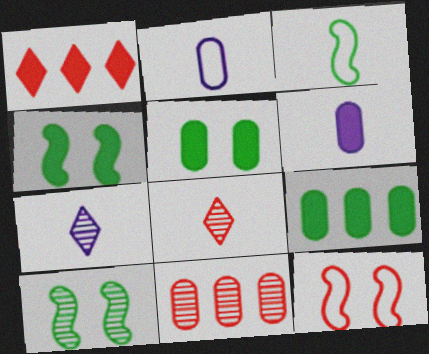[[1, 2, 10], 
[1, 4, 6], 
[2, 5, 11], 
[3, 6, 8], 
[7, 9, 12], 
[7, 10, 11]]